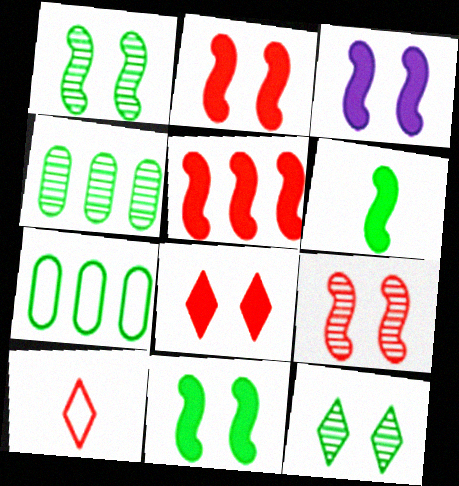[[2, 3, 11], 
[3, 4, 10], 
[3, 5, 6], 
[6, 7, 12]]